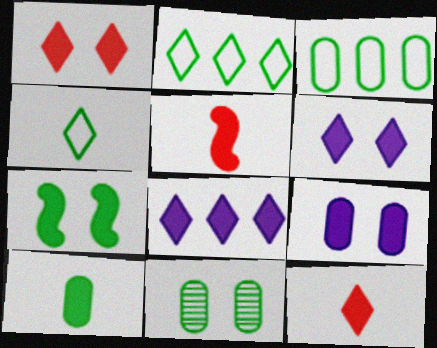[[1, 7, 9], 
[3, 10, 11]]